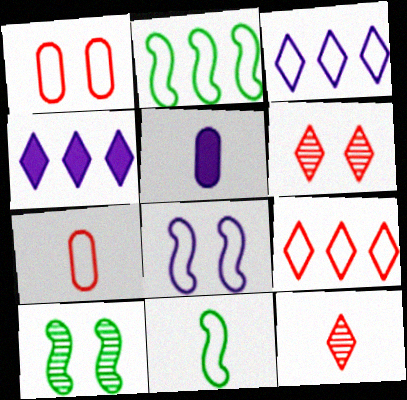[[1, 3, 11], 
[2, 5, 6], 
[4, 7, 10], 
[5, 9, 10], 
[5, 11, 12]]